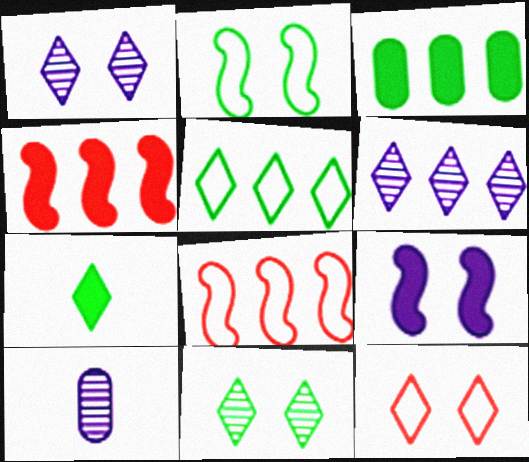[[3, 6, 8], 
[5, 7, 11], 
[6, 7, 12]]